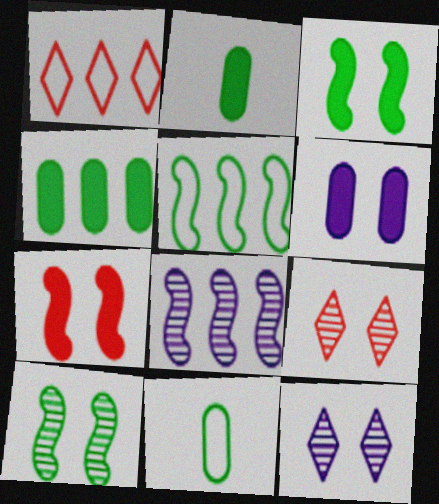[[1, 4, 8]]